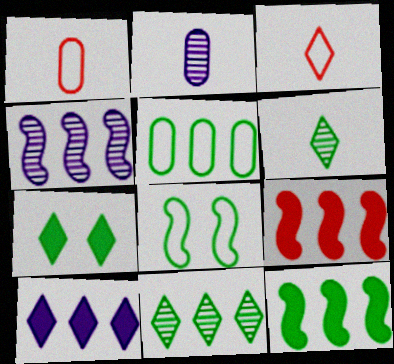[[1, 4, 7], 
[5, 11, 12]]